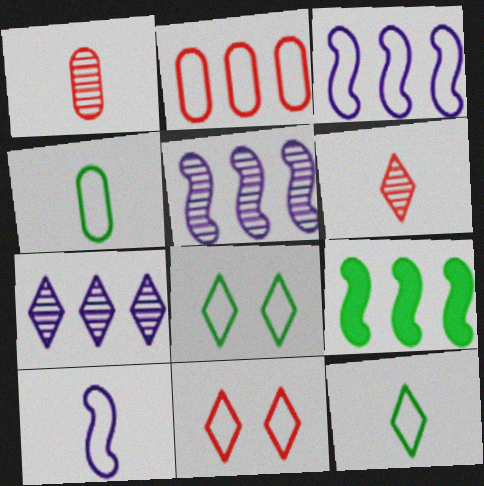[[2, 7, 9], 
[2, 8, 10], 
[3, 4, 11]]